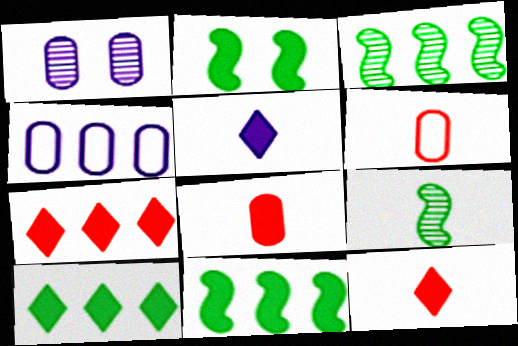[[3, 4, 7], 
[5, 6, 9]]